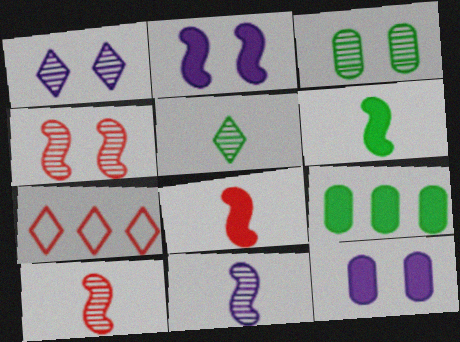[[1, 3, 4]]